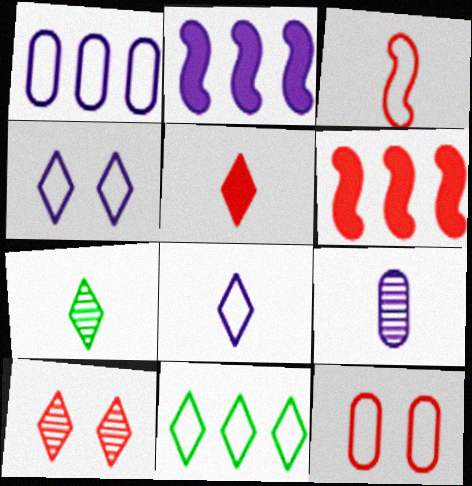[[2, 4, 9], 
[2, 7, 12], 
[5, 7, 8]]